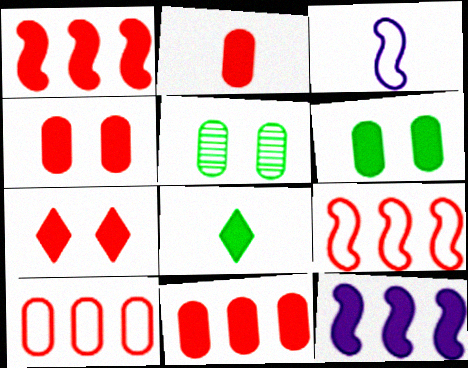[[1, 2, 7], 
[2, 4, 11], 
[4, 8, 12]]